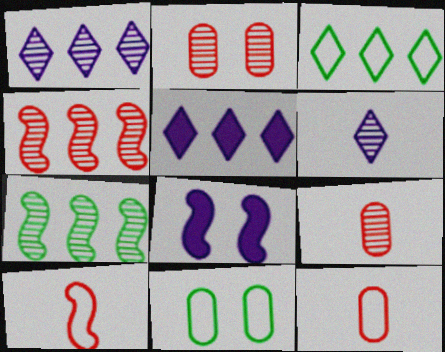[[2, 6, 7], 
[3, 8, 9], 
[7, 8, 10]]